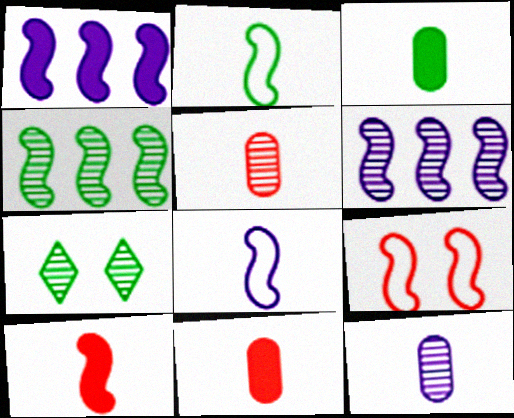[[5, 6, 7]]